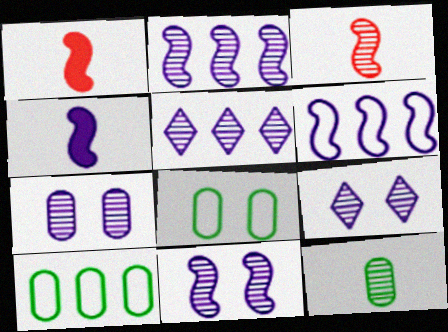[[1, 5, 8], 
[1, 9, 10], 
[4, 6, 11], 
[7, 9, 11]]